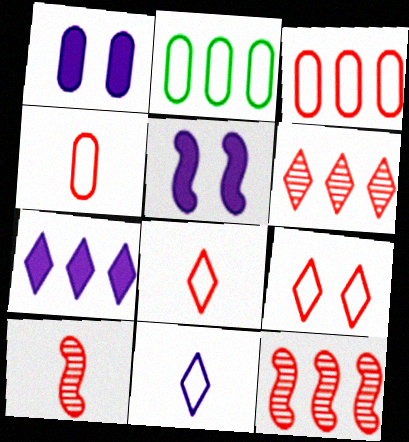[[2, 7, 12]]